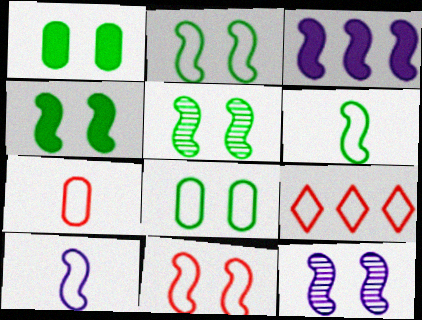[[2, 4, 5], 
[3, 10, 12], 
[4, 11, 12], 
[7, 9, 11], 
[8, 9, 10]]